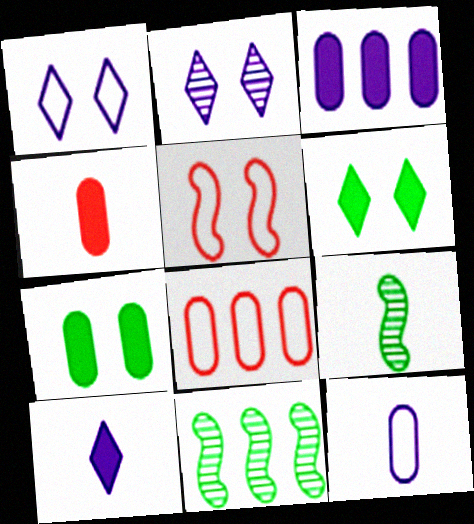[[1, 4, 11], 
[2, 5, 7], 
[3, 4, 7]]